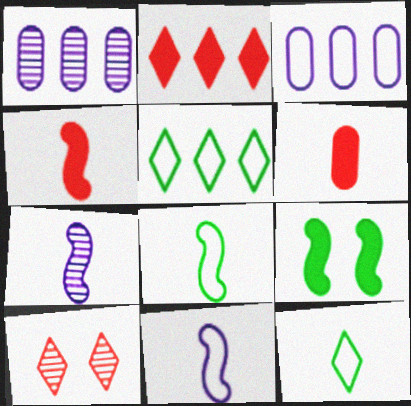[[4, 7, 8], 
[6, 7, 12]]